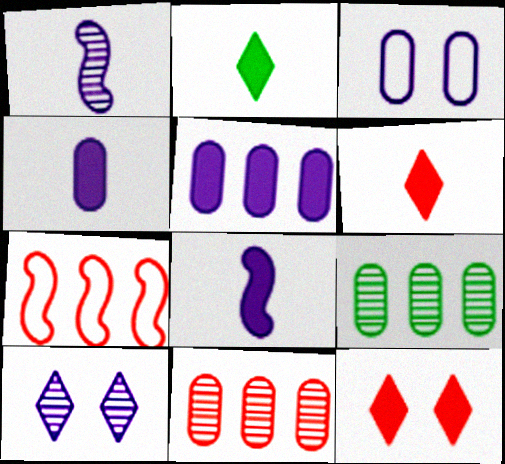[]